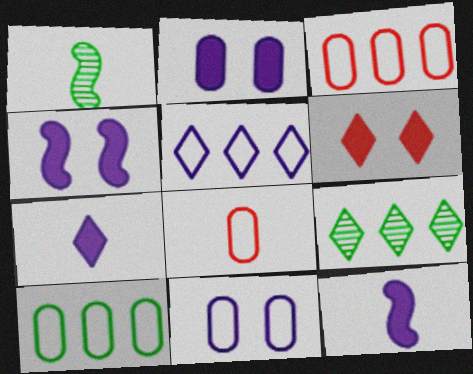[[1, 7, 8], 
[4, 8, 9], 
[8, 10, 11]]